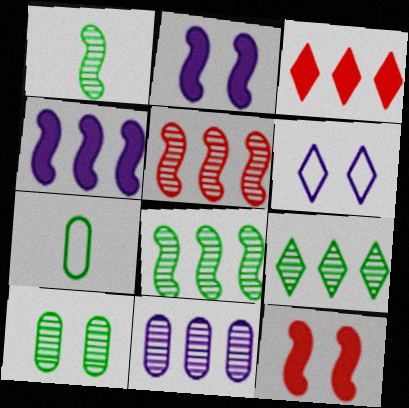[[1, 9, 10], 
[5, 9, 11], 
[6, 10, 12]]